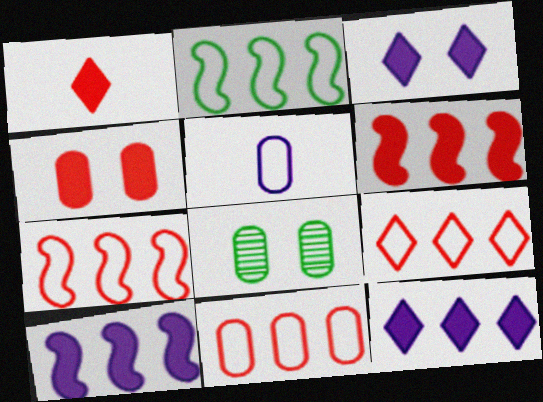[[1, 4, 6], 
[7, 9, 11]]